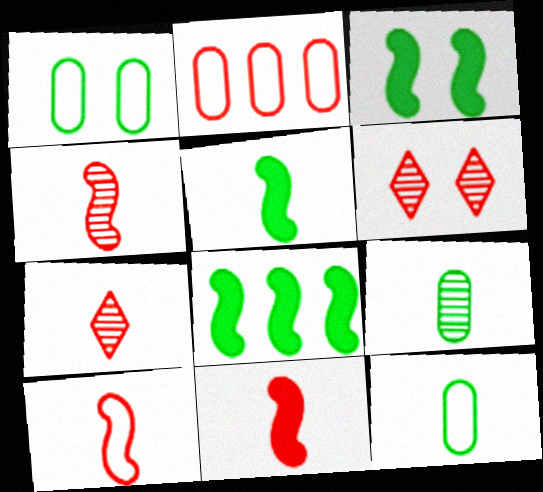[[2, 6, 11], 
[3, 5, 8], 
[4, 10, 11]]